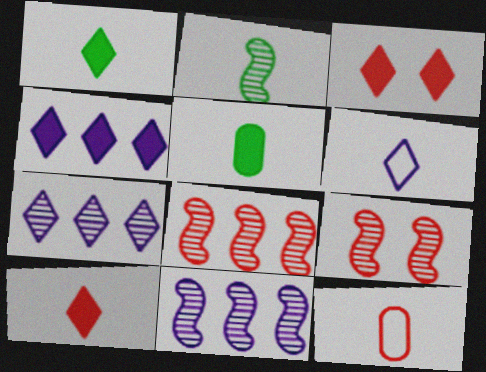[[1, 3, 4], 
[2, 9, 11], 
[3, 8, 12]]